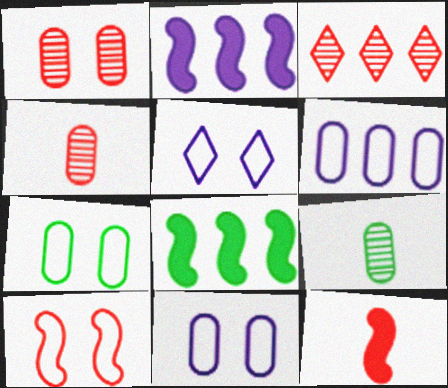[[3, 6, 8], 
[4, 5, 8], 
[5, 7, 10]]